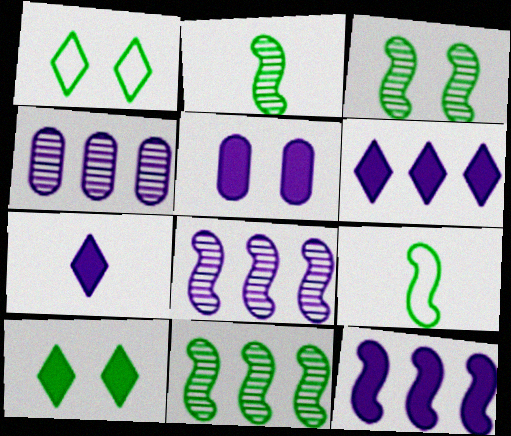[[2, 3, 11], 
[5, 7, 12]]